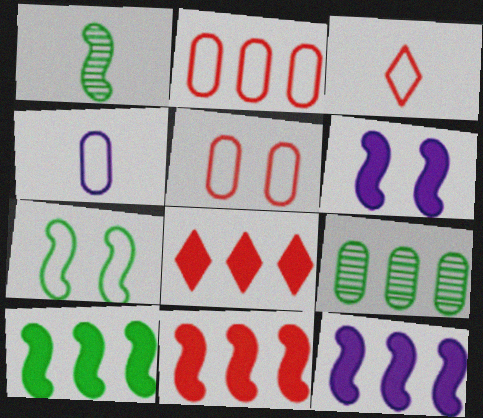[[1, 7, 10], 
[3, 6, 9], 
[10, 11, 12]]